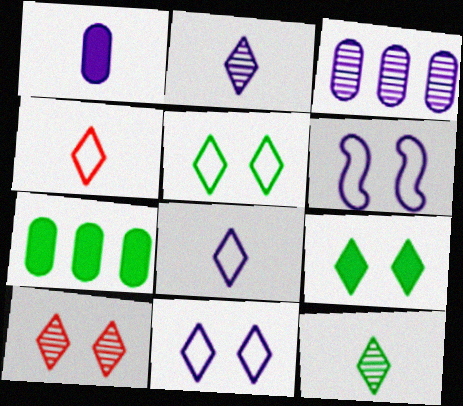[[9, 10, 11]]